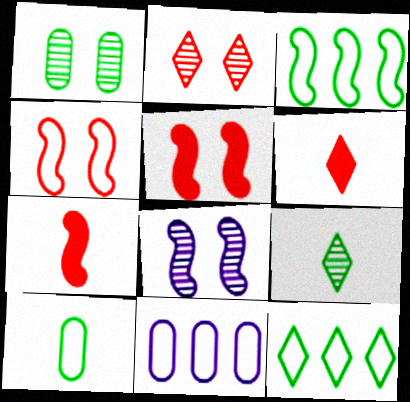[[1, 2, 8], 
[3, 7, 8], 
[5, 9, 11]]